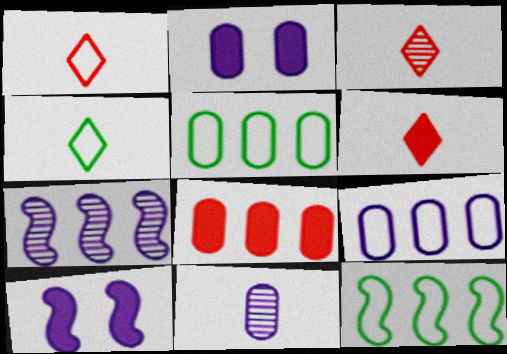[[1, 3, 6], 
[2, 3, 12], 
[2, 9, 11], 
[3, 5, 10]]